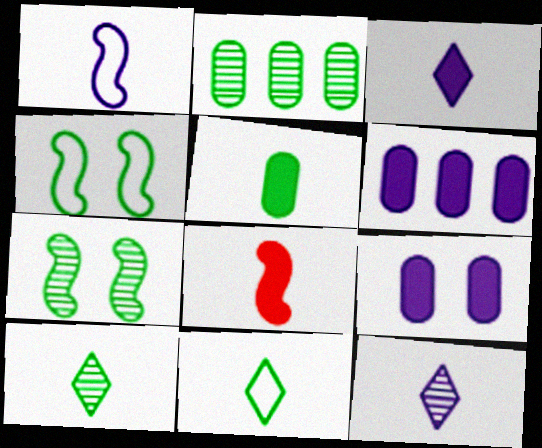[[2, 7, 10], 
[3, 5, 8]]